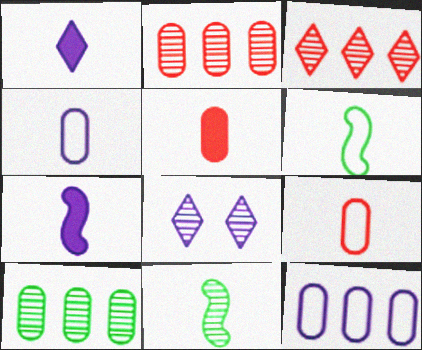[[1, 9, 11], 
[2, 8, 11], 
[7, 8, 12]]